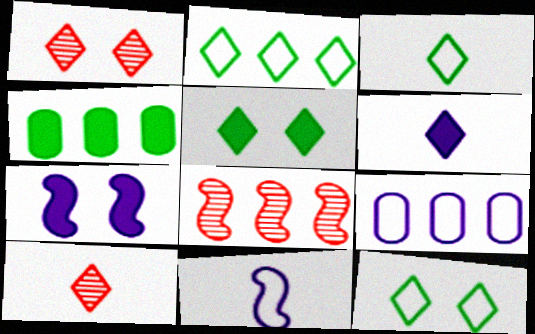[[1, 2, 6], 
[1, 4, 11], 
[2, 3, 12], 
[3, 6, 10]]